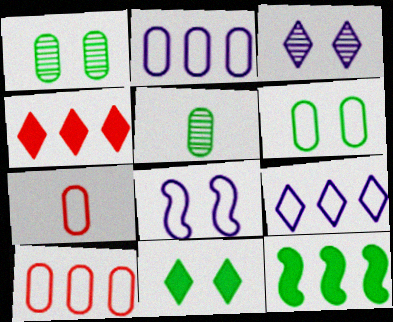[[2, 6, 7], 
[3, 7, 12], 
[4, 5, 8]]